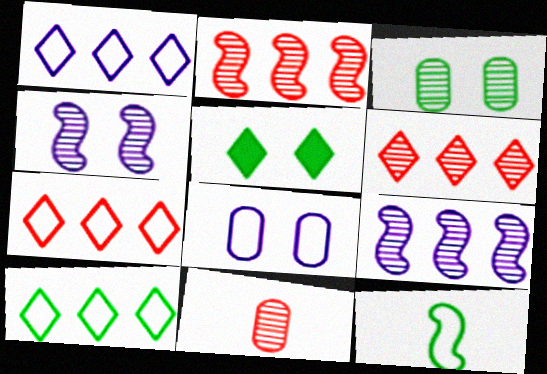[[1, 7, 10], 
[7, 8, 12]]